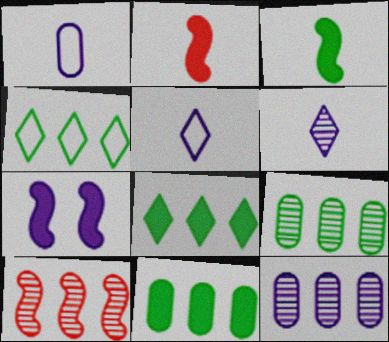[[5, 7, 12]]